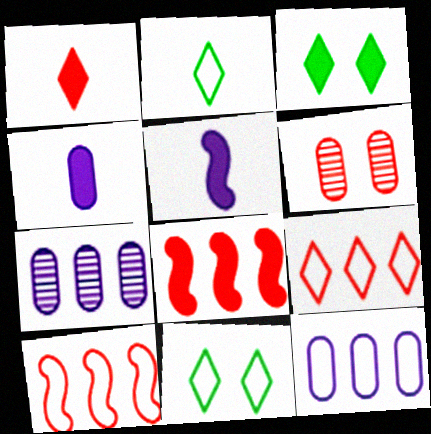[[1, 6, 10], 
[3, 4, 8]]